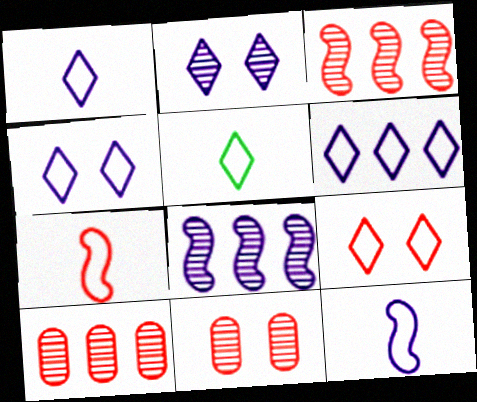[[1, 4, 6], 
[5, 6, 9]]